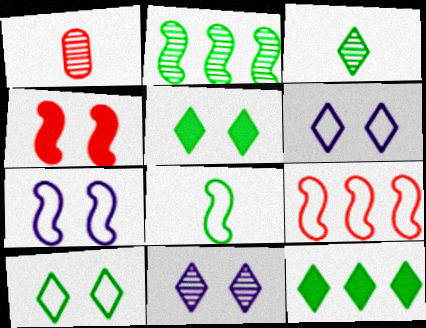[[1, 2, 11], 
[1, 7, 12], 
[3, 10, 12], 
[7, 8, 9]]